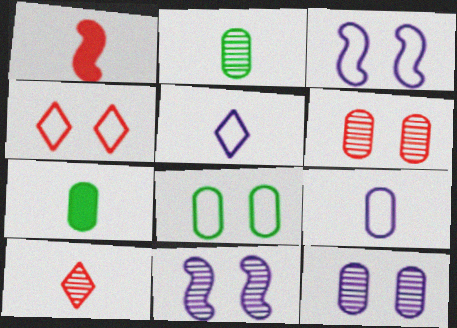[[1, 2, 5], 
[3, 4, 8]]